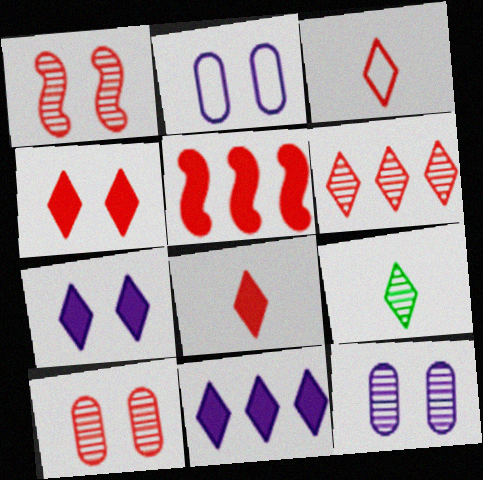[[2, 5, 9], 
[3, 4, 6], 
[3, 5, 10]]